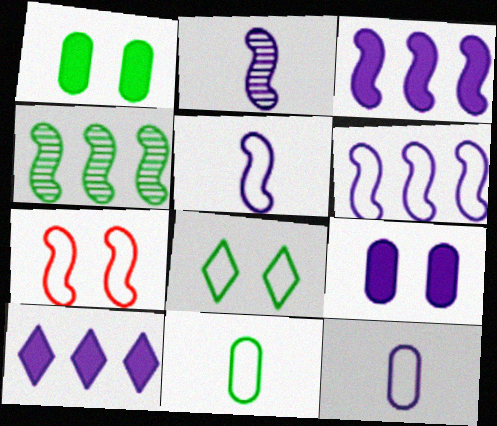[]